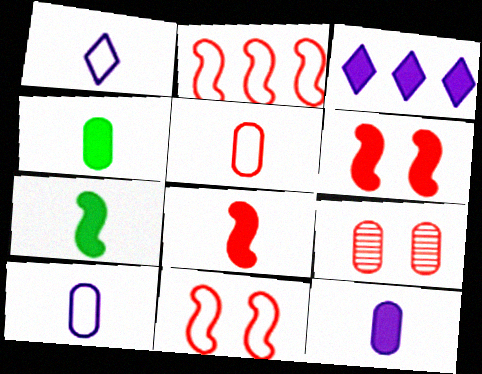[[3, 4, 6]]